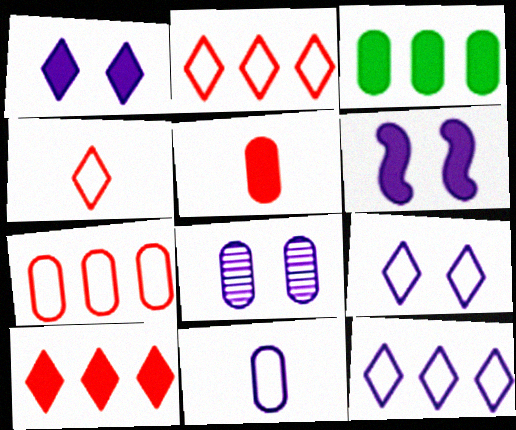[[6, 8, 9]]